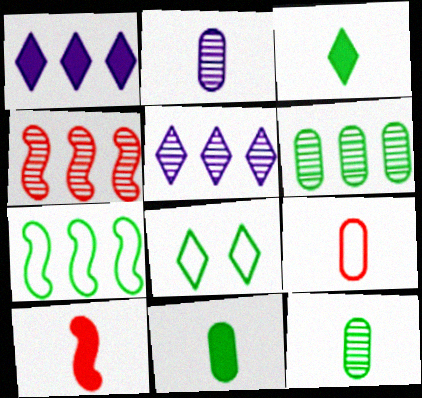[[2, 9, 11], 
[4, 5, 6]]